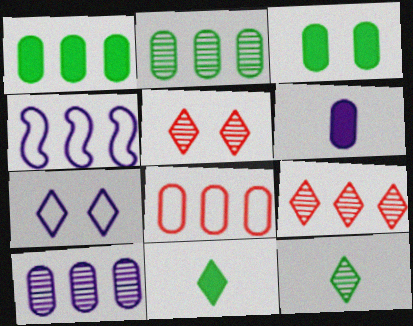[[1, 4, 9], 
[1, 8, 10], 
[7, 9, 11]]